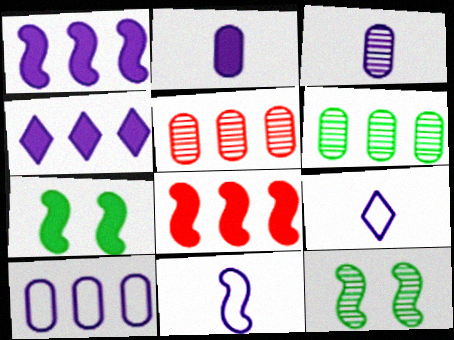[[5, 7, 9], 
[8, 11, 12]]